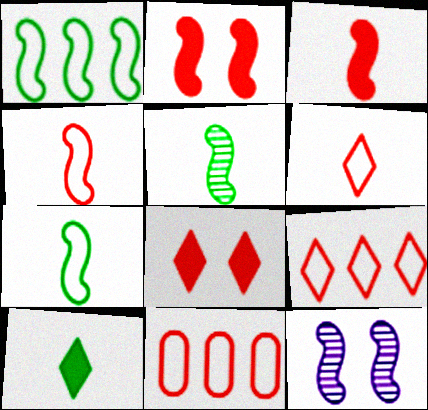[[1, 3, 12], 
[10, 11, 12]]